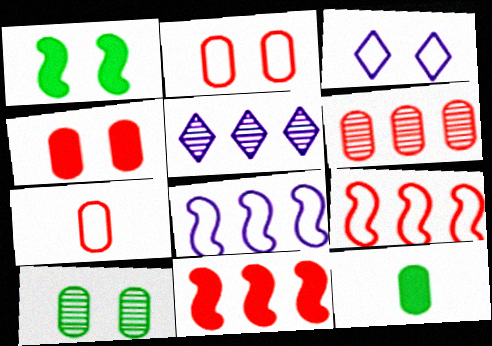[[1, 5, 7], 
[4, 6, 7]]